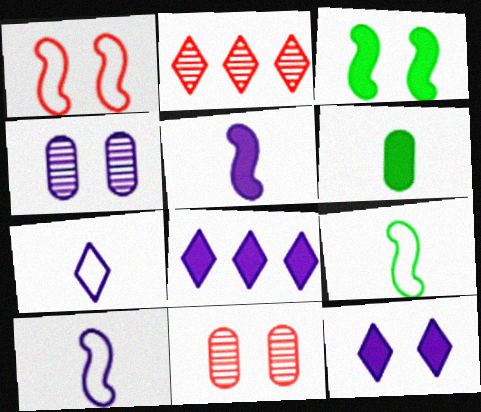[[4, 8, 10], 
[8, 9, 11]]